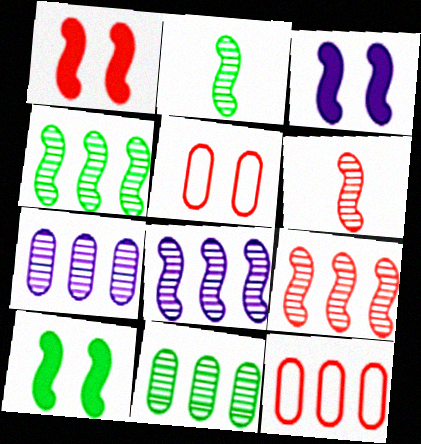[[1, 3, 10], 
[4, 8, 9]]